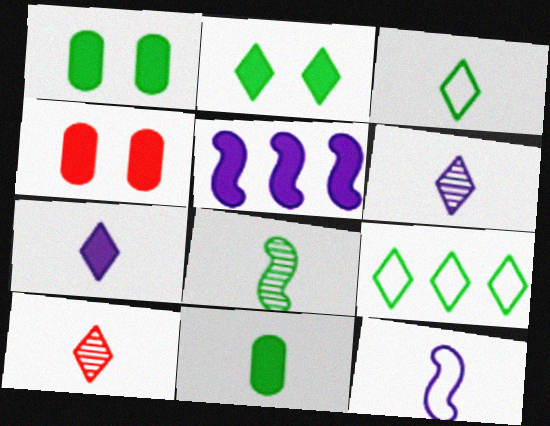[[1, 8, 9], 
[3, 7, 10], 
[3, 8, 11], 
[10, 11, 12]]